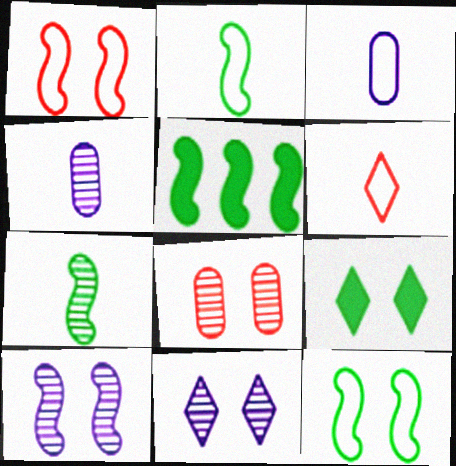[[2, 3, 6], 
[5, 7, 12]]